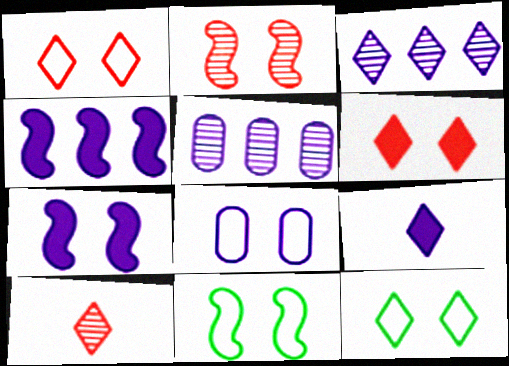[[1, 8, 11], 
[2, 7, 11]]